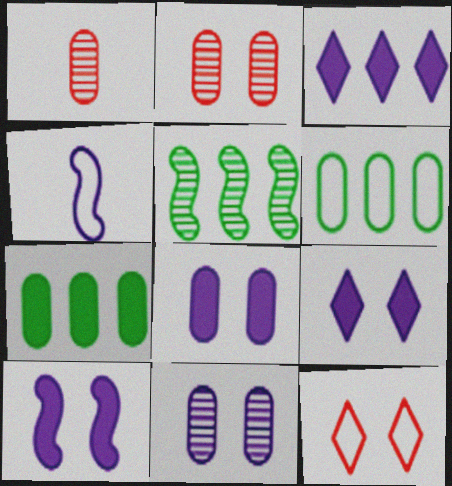[[1, 6, 8], 
[3, 4, 11], 
[4, 6, 12], 
[8, 9, 10]]